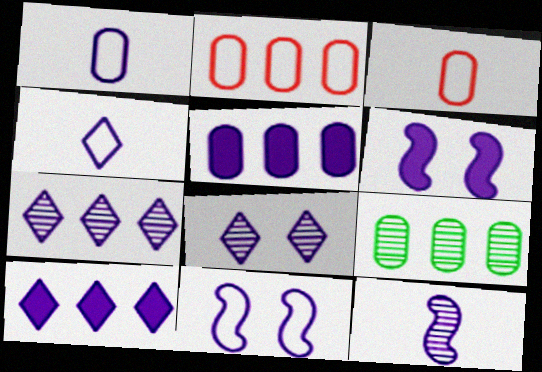[[1, 6, 7], 
[2, 5, 9], 
[4, 8, 10]]